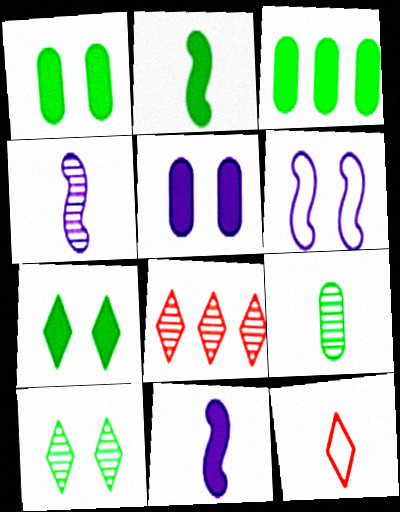[[2, 3, 7], 
[9, 11, 12]]